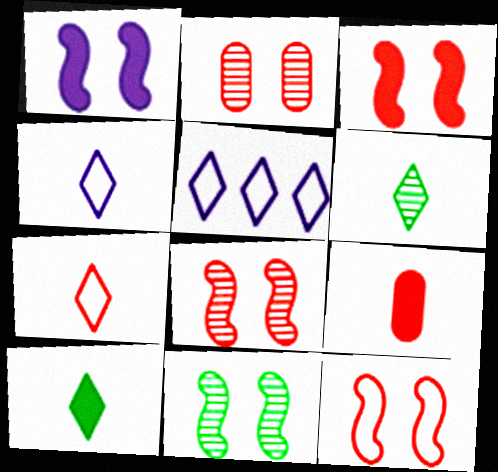[[1, 11, 12], 
[3, 8, 12], 
[5, 9, 11]]